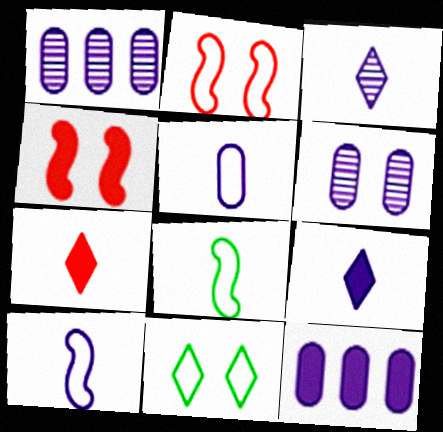[[4, 6, 11], 
[5, 6, 12]]